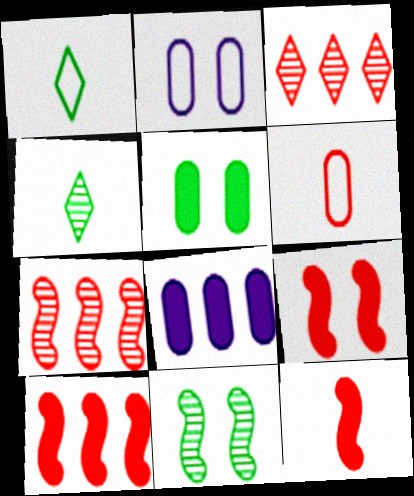[[2, 4, 10], 
[3, 6, 9], 
[9, 10, 12]]